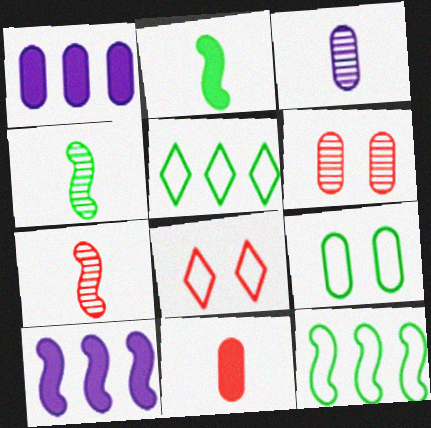[[1, 4, 8]]